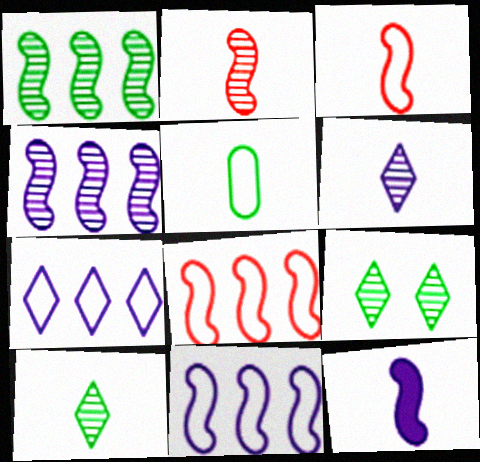[]